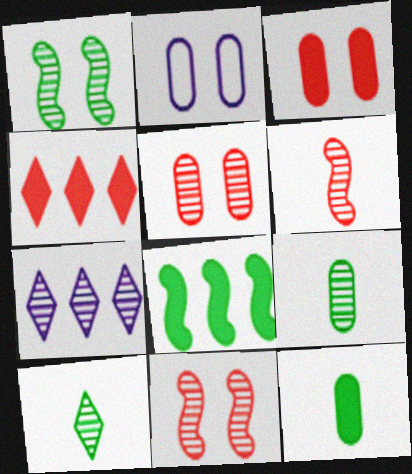[[7, 9, 11]]